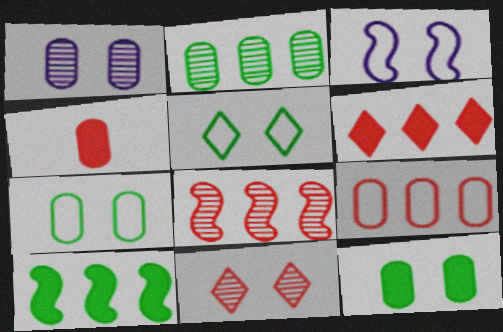[[3, 11, 12], 
[6, 8, 9]]